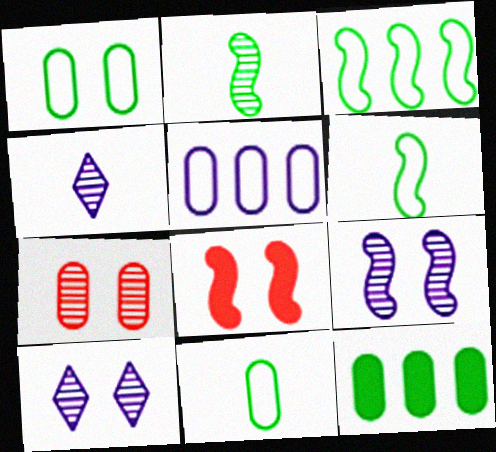[[1, 8, 10]]